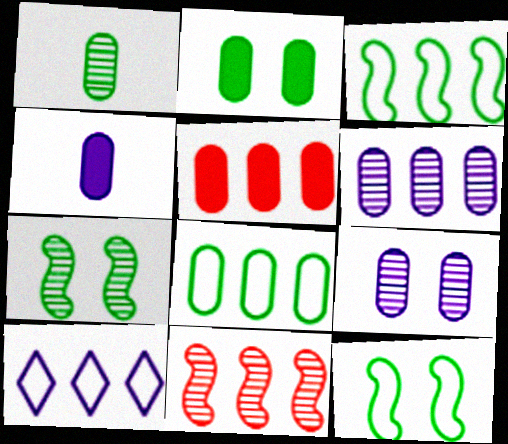[[1, 2, 8], 
[2, 4, 5], 
[5, 6, 8]]